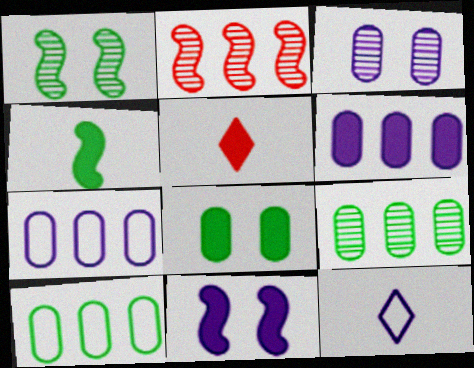[[1, 5, 7], 
[2, 8, 12]]